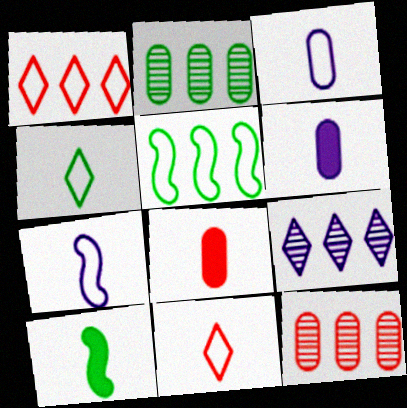[]